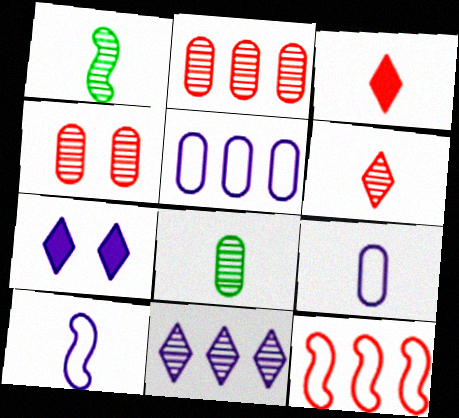[[1, 3, 9], 
[1, 4, 11], 
[3, 4, 12], 
[3, 8, 10], 
[7, 8, 12]]